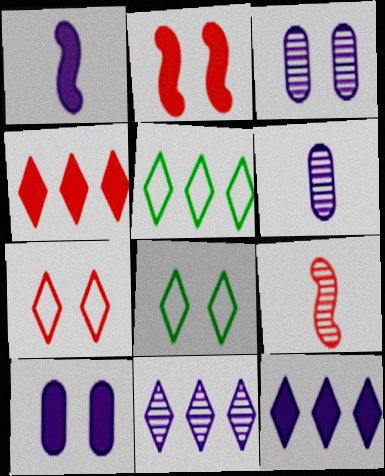[[1, 10, 12], 
[2, 3, 8], 
[2, 5, 6], 
[4, 5, 11], 
[5, 9, 10]]